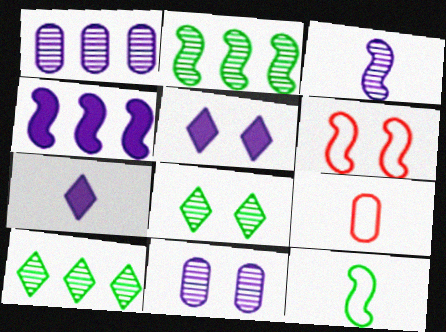[[2, 5, 9], 
[4, 8, 9]]